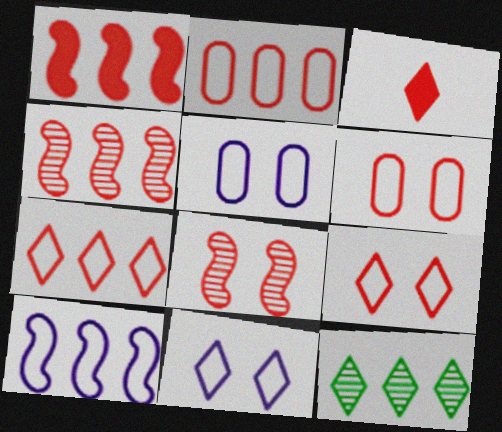[[2, 3, 8], 
[3, 4, 6], 
[3, 11, 12]]